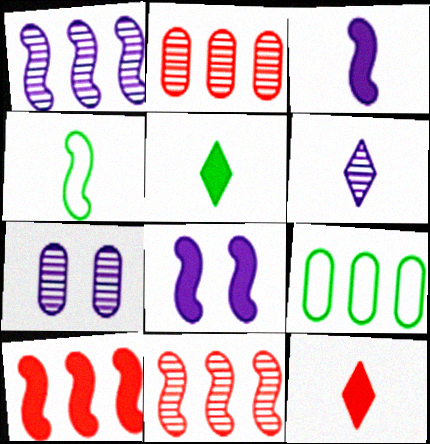[[1, 6, 7], 
[4, 8, 11]]